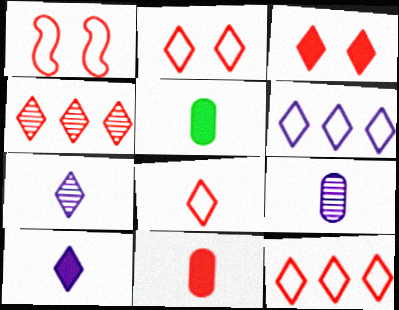[[1, 4, 11], 
[2, 8, 12], 
[3, 4, 8]]